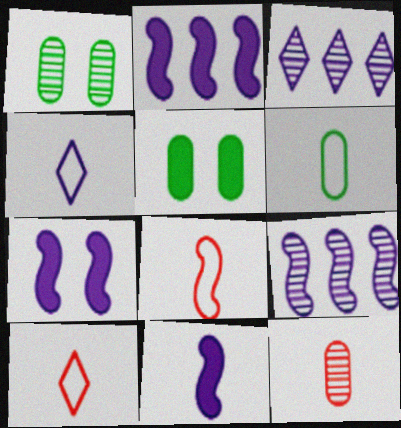[[1, 2, 10], 
[2, 7, 11], 
[3, 5, 8], 
[4, 6, 8], 
[5, 9, 10]]